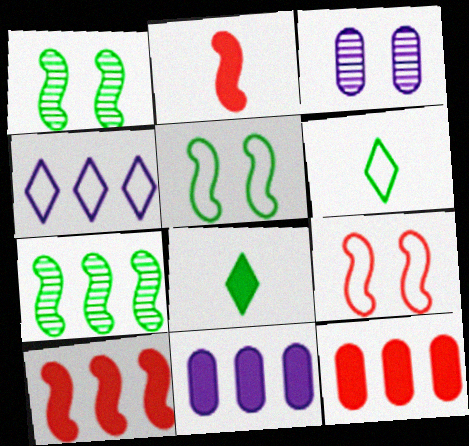[[3, 6, 10], 
[4, 7, 12]]